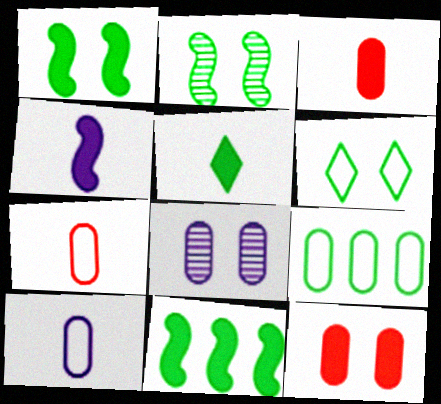[[2, 5, 9], 
[3, 4, 5], 
[3, 8, 9]]